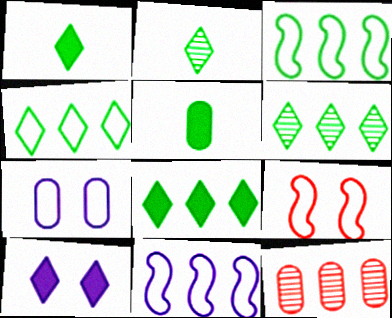[[4, 6, 8], 
[5, 7, 12], 
[8, 11, 12]]